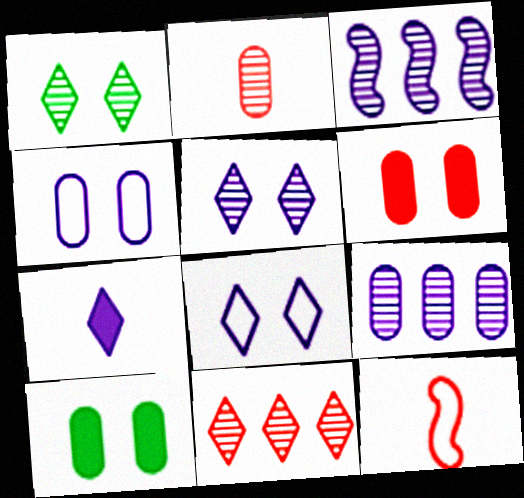[[1, 2, 3], 
[3, 4, 7], 
[6, 11, 12]]